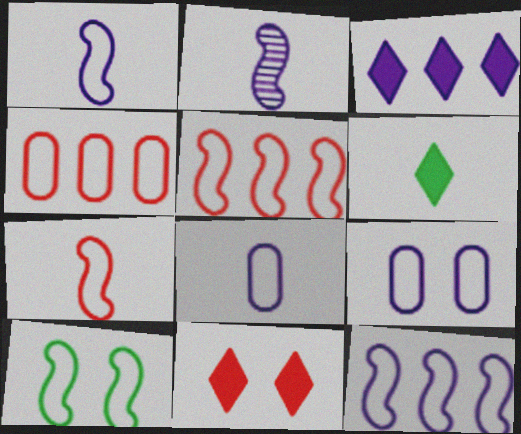[[1, 5, 10], 
[2, 3, 9], 
[3, 6, 11], 
[7, 10, 12]]